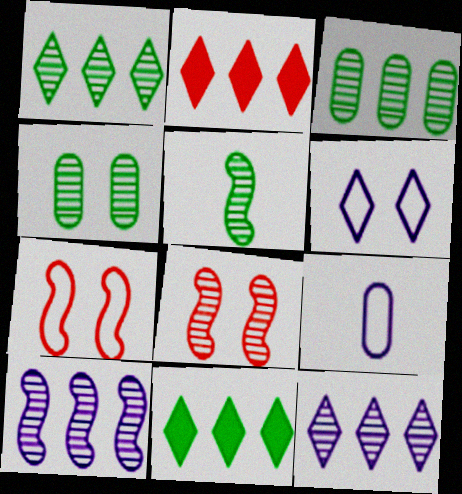[[1, 4, 5], 
[5, 8, 10], 
[8, 9, 11]]